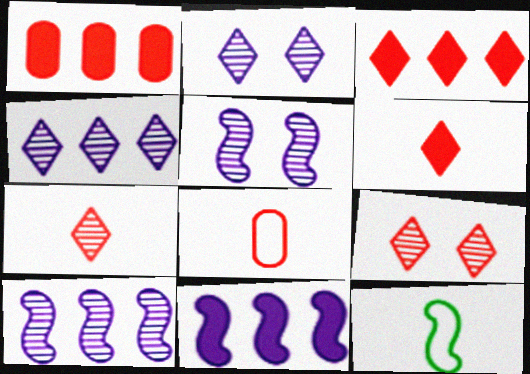[[1, 2, 12]]